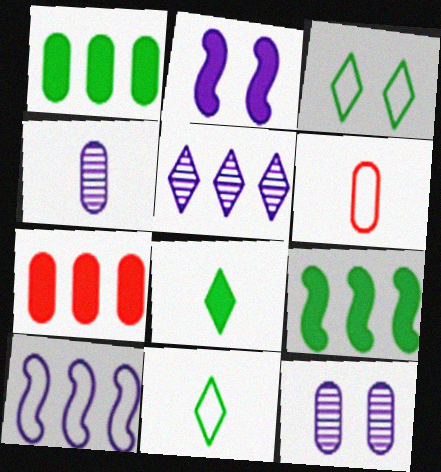[[1, 6, 12], 
[2, 7, 8], 
[3, 6, 10]]